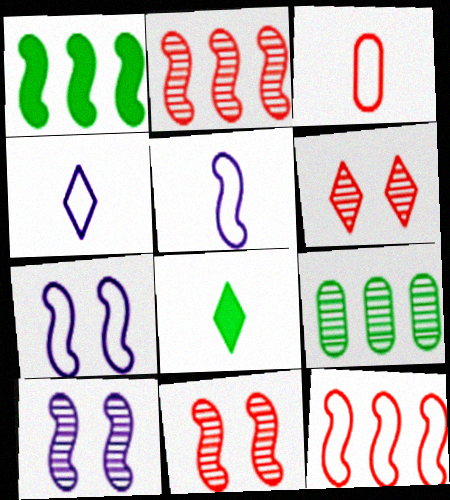[[1, 5, 11]]